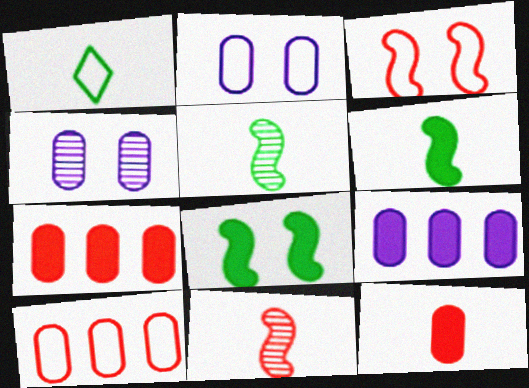[]